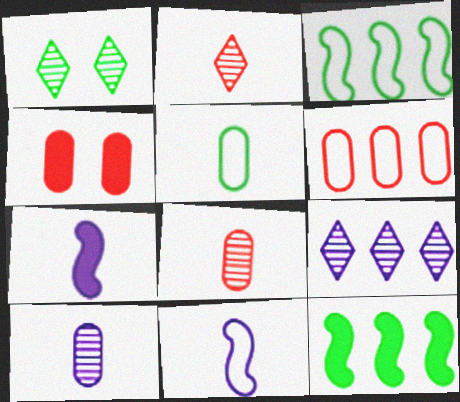[[1, 2, 9], 
[1, 5, 12], 
[1, 6, 7], 
[2, 5, 7], 
[4, 6, 8], 
[6, 9, 12]]